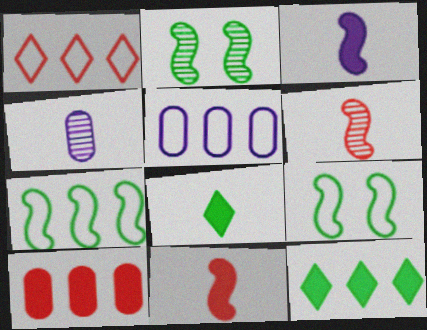[[1, 5, 7]]